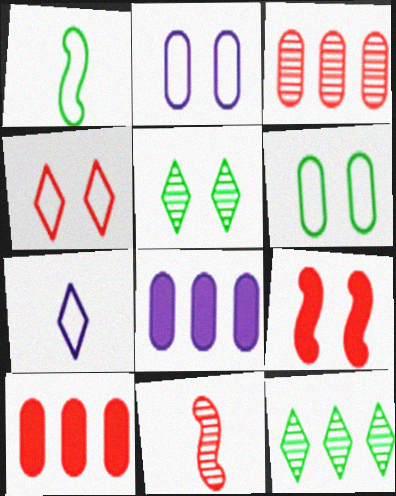[[2, 5, 9], 
[4, 10, 11]]